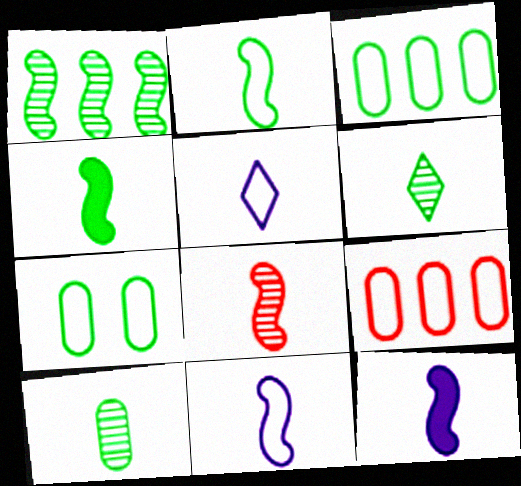[[2, 8, 12], 
[4, 8, 11]]